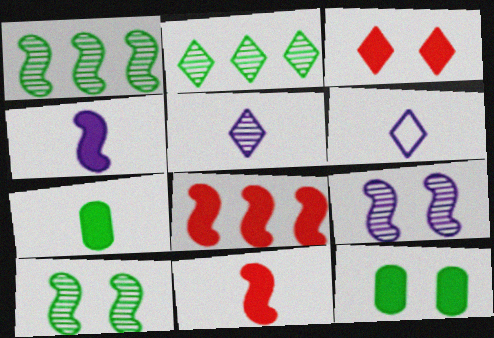[[2, 3, 6]]